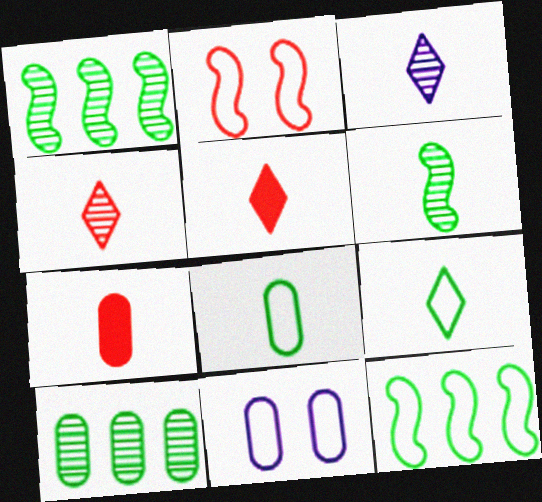[[1, 5, 11], 
[3, 5, 9], 
[7, 10, 11]]